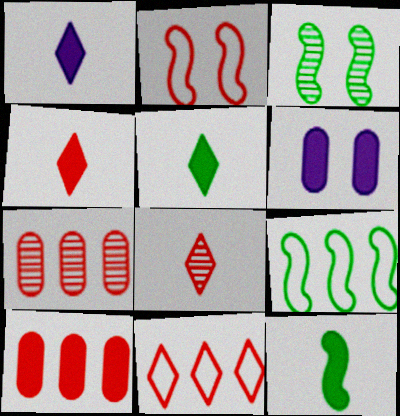[[1, 4, 5], 
[2, 4, 7], 
[2, 8, 10], 
[3, 9, 12], 
[6, 8, 9]]